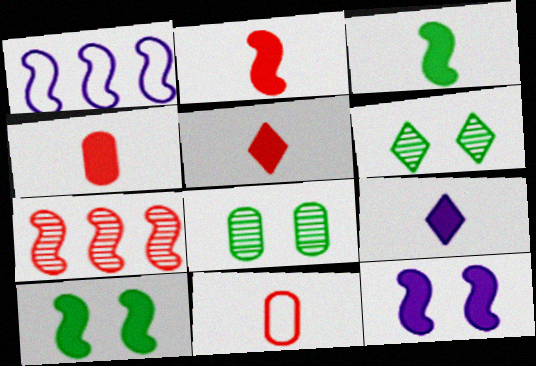[[1, 4, 6], 
[1, 5, 8], 
[2, 4, 5], 
[3, 4, 9]]